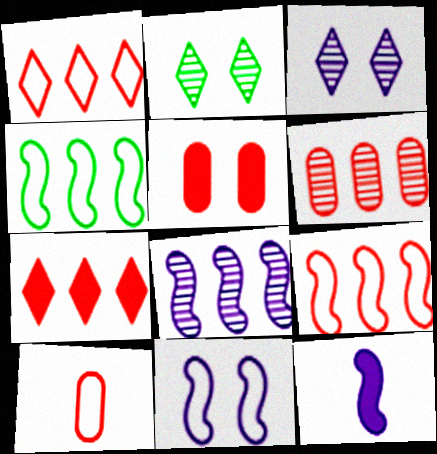[[2, 5, 11], 
[5, 6, 10], 
[6, 7, 9], 
[8, 11, 12]]